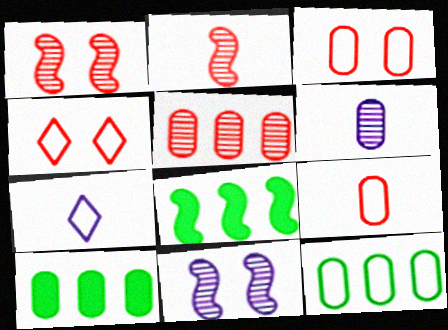[[1, 7, 10], 
[3, 6, 10], 
[4, 6, 8]]